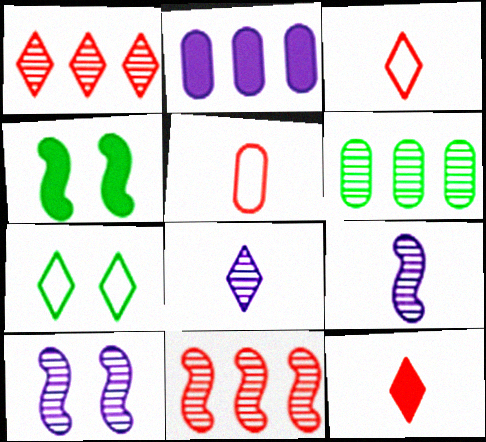[[2, 4, 12]]